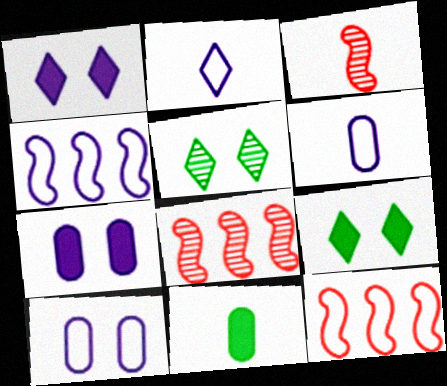[[2, 3, 11], 
[2, 4, 10], 
[6, 8, 9]]